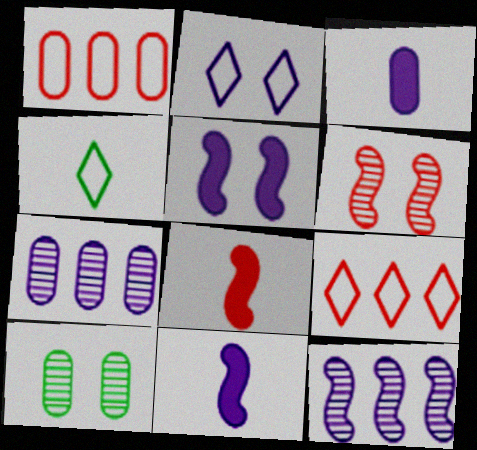[[1, 3, 10], 
[2, 3, 12], 
[2, 4, 9], 
[2, 7, 11], 
[9, 10, 11]]